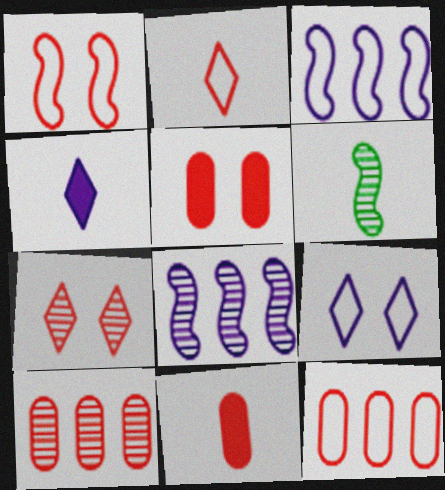[[1, 2, 12], 
[1, 5, 7]]